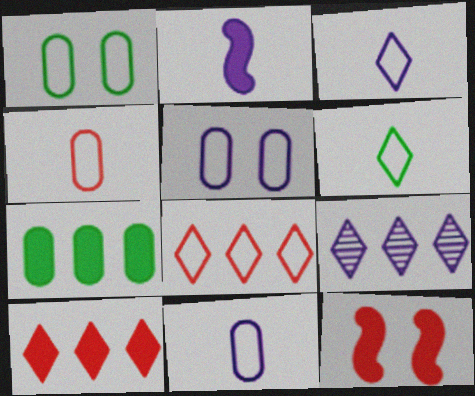[[2, 5, 9]]